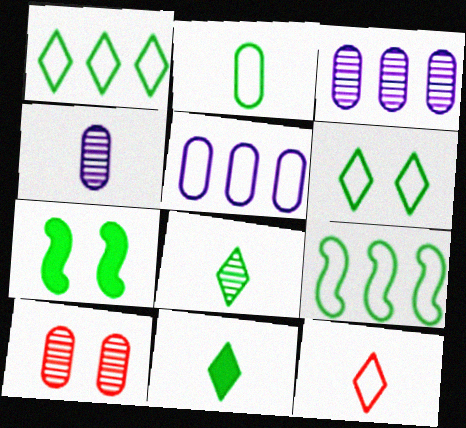[[2, 6, 9], 
[3, 7, 12]]